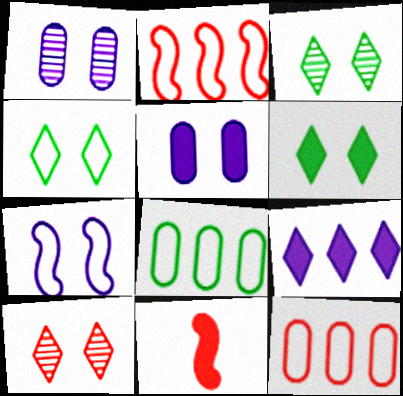[[3, 4, 6], 
[10, 11, 12]]